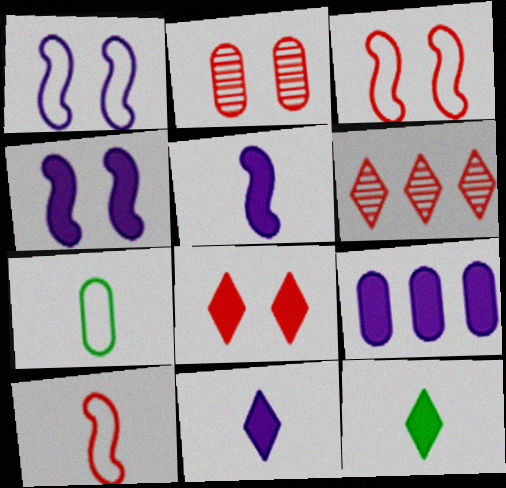[[2, 3, 8], 
[2, 7, 9], 
[4, 6, 7], 
[4, 9, 11]]